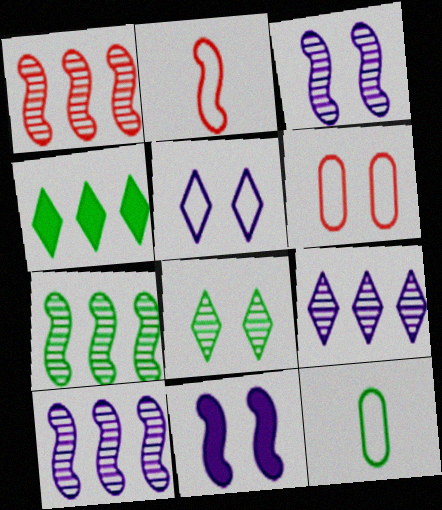[[1, 7, 10], 
[2, 7, 11], 
[6, 8, 11]]